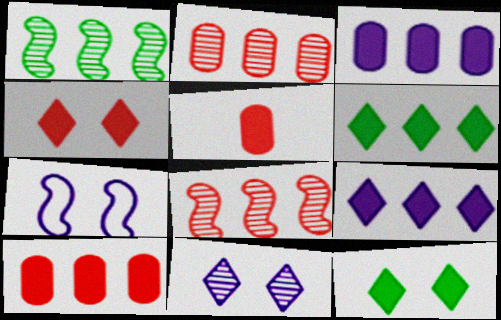[]